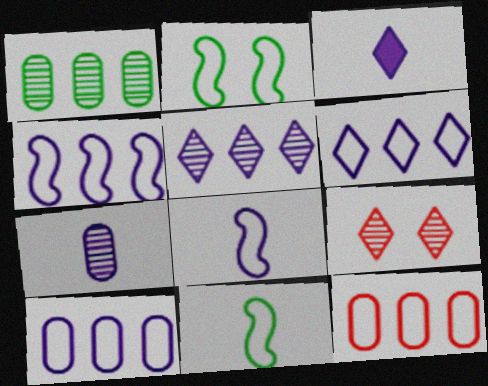[[3, 7, 8], 
[4, 6, 10]]